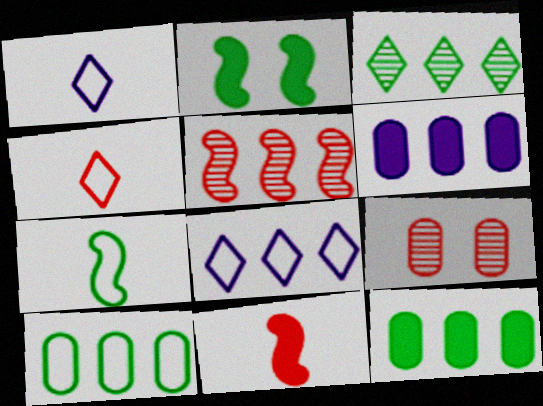[[5, 8, 12]]